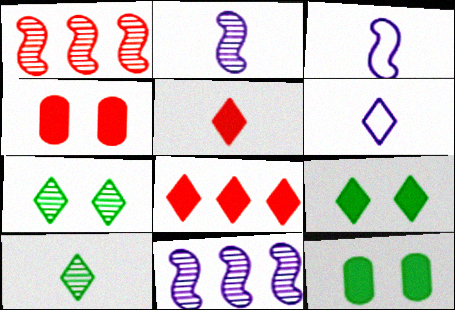[[1, 6, 12], 
[5, 6, 10], 
[6, 7, 8]]